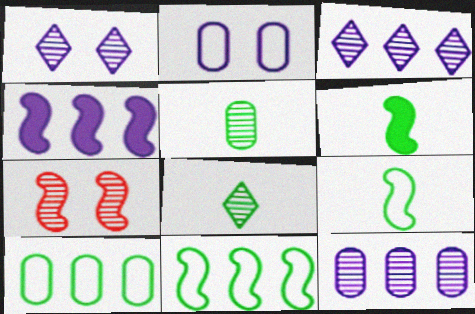[[3, 5, 7], 
[4, 7, 9], 
[7, 8, 12]]